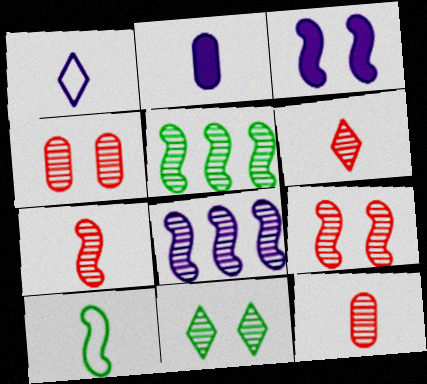[[2, 6, 10], 
[6, 7, 12], 
[8, 11, 12]]